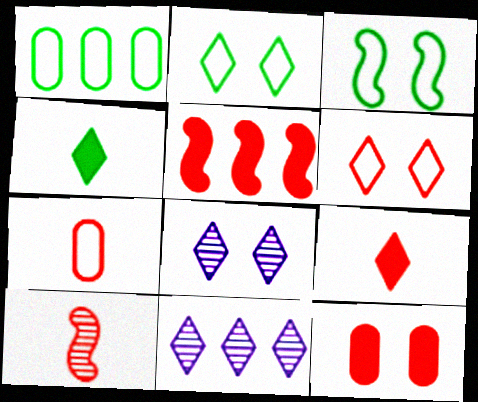[[1, 5, 11], 
[2, 9, 11], 
[3, 8, 12], 
[4, 6, 11], 
[5, 9, 12], 
[7, 9, 10]]